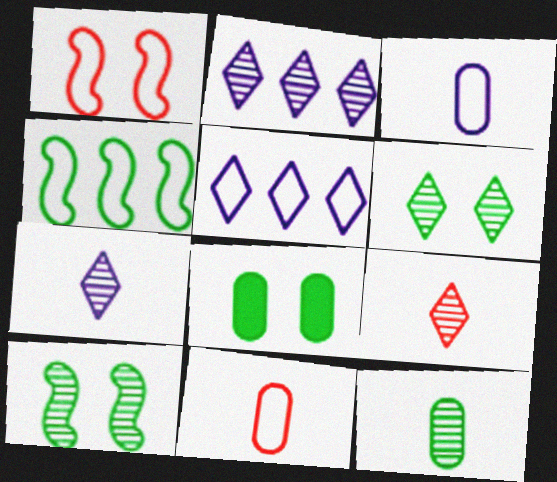[[2, 6, 9]]